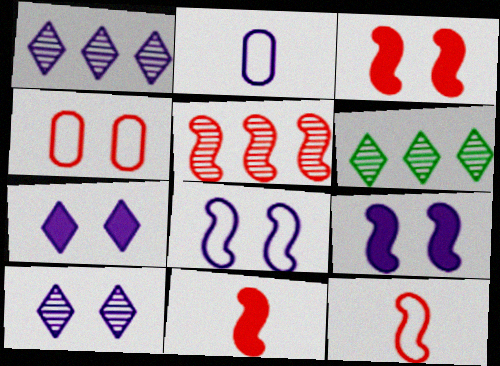[[1, 2, 9], 
[2, 3, 6], 
[3, 5, 12]]